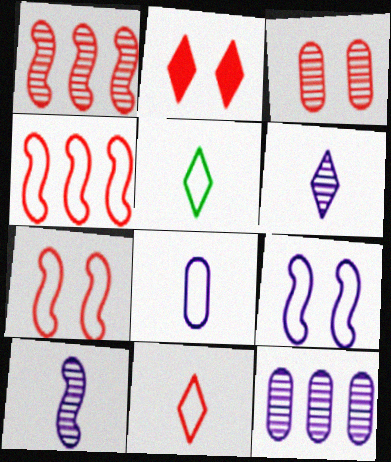[[2, 3, 7]]